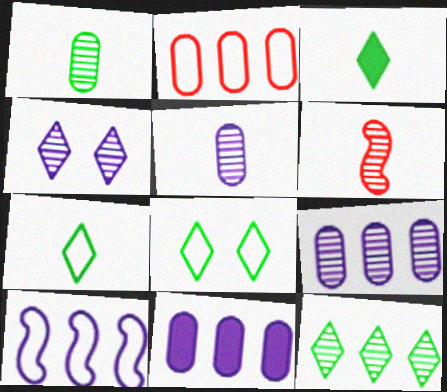[[3, 8, 12], 
[6, 8, 11]]